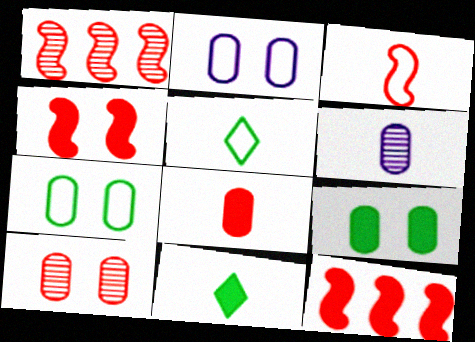[[1, 2, 11], 
[1, 3, 4], 
[2, 9, 10], 
[3, 6, 11]]